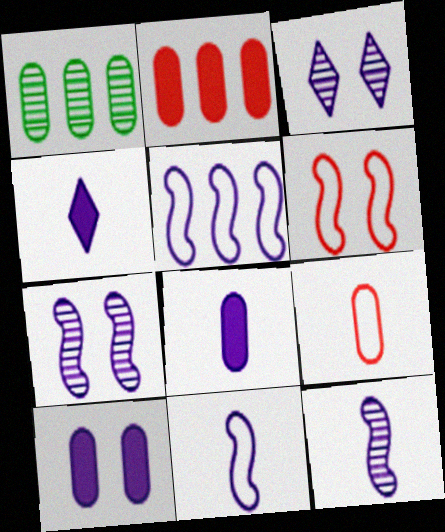[[1, 4, 6], 
[1, 9, 10], 
[3, 5, 8]]